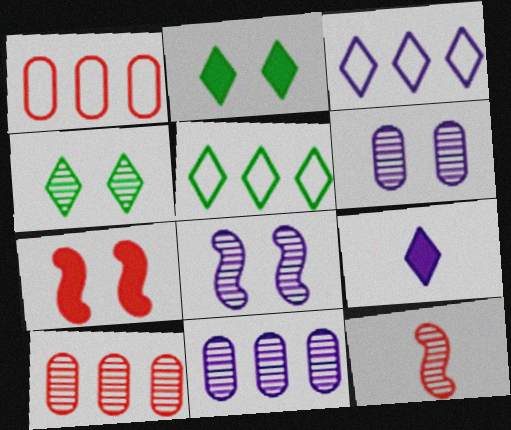[[4, 11, 12]]